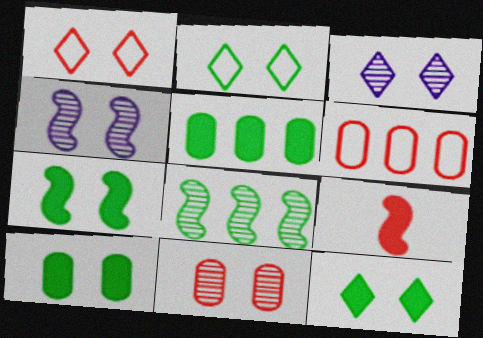[[1, 3, 12], 
[1, 4, 10], 
[7, 10, 12]]